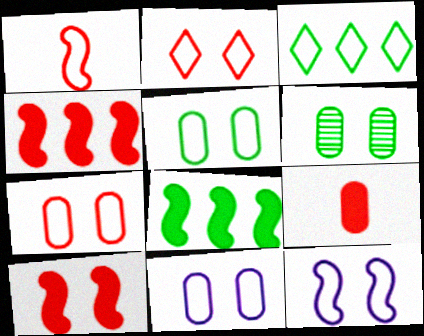[[1, 3, 11], 
[2, 5, 12], 
[5, 7, 11]]